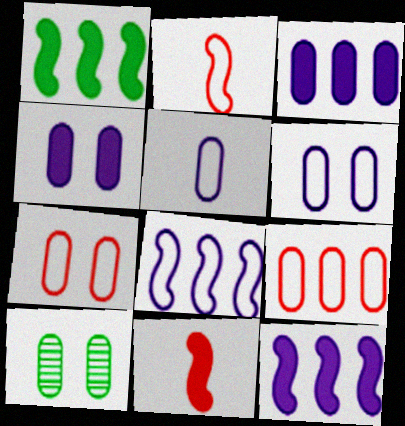[[4, 7, 10]]